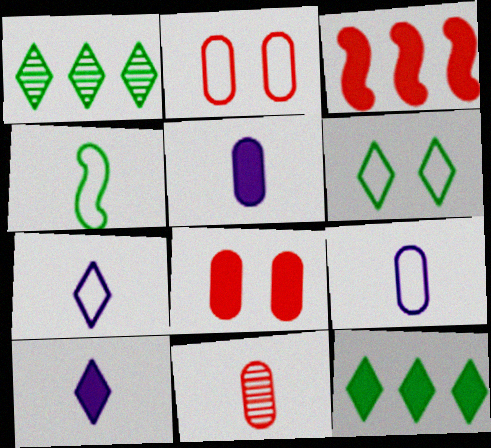[[4, 10, 11]]